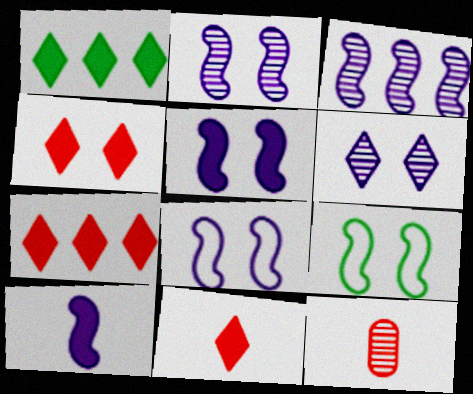[[1, 8, 12], 
[2, 5, 8], 
[3, 8, 10], 
[4, 7, 11]]